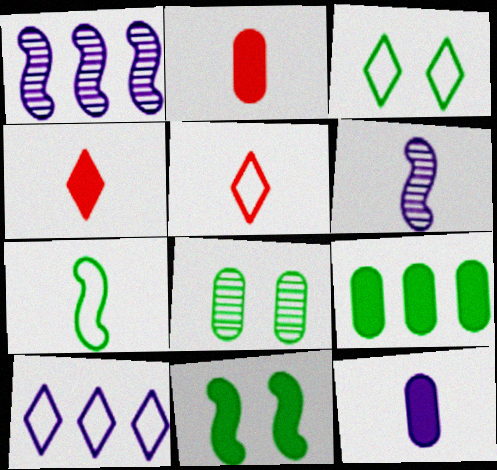[[1, 2, 3], 
[3, 5, 10], 
[3, 8, 11]]